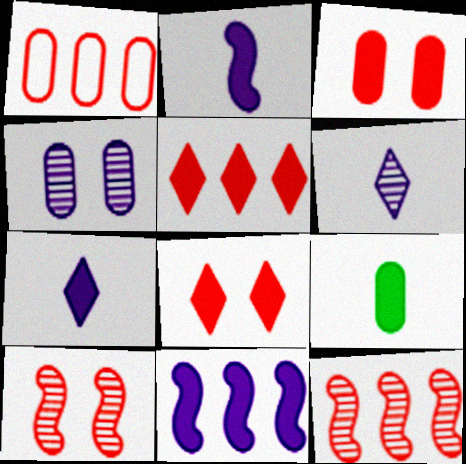[[1, 4, 9], 
[1, 5, 12], 
[8, 9, 11]]